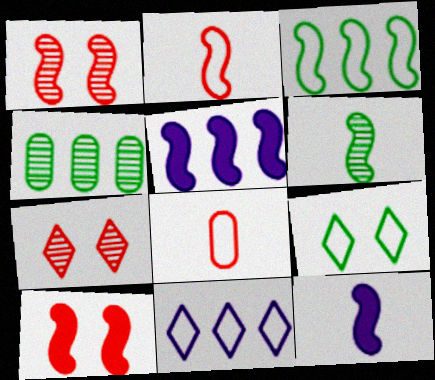[[1, 3, 12], 
[2, 6, 12]]